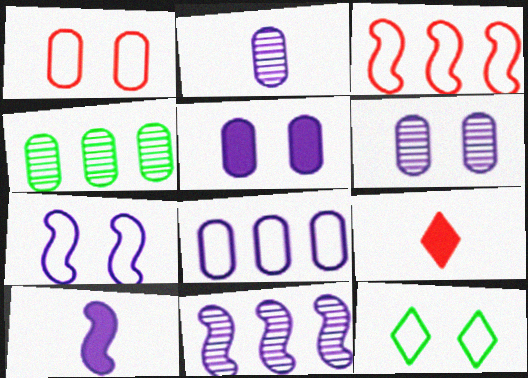[[1, 7, 12], 
[2, 5, 8], 
[4, 7, 9], 
[7, 10, 11]]